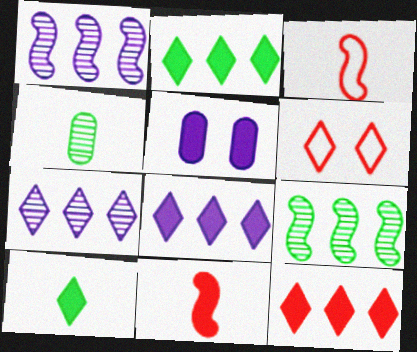[[2, 5, 11], 
[2, 8, 12], 
[6, 7, 10]]